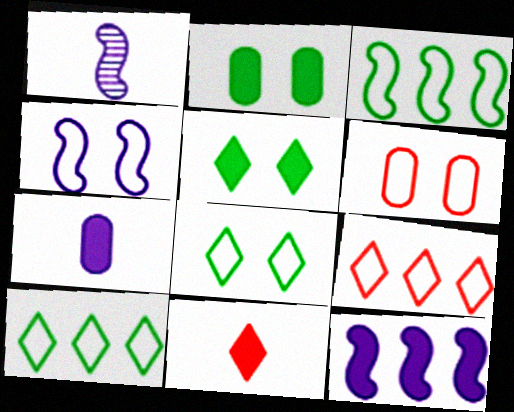[[1, 2, 9], 
[1, 4, 12], 
[2, 11, 12], 
[4, 6, 8]]